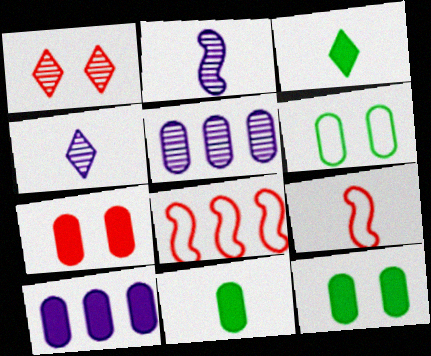[[4, 8, 12], 
[4, 9, 11], 
[7, 10, 11]]